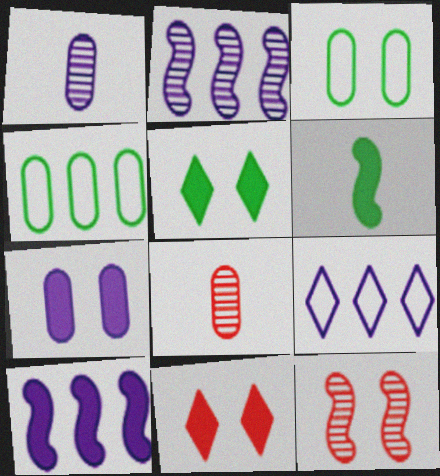[[4, 7, 8]]